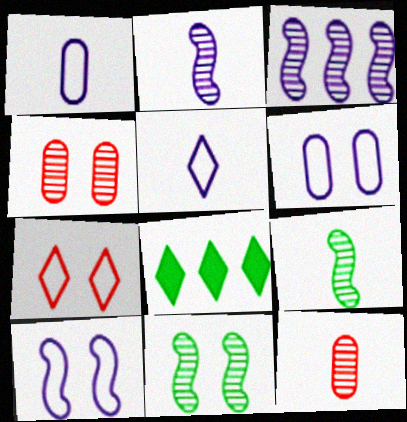[[8, 10, 12]]